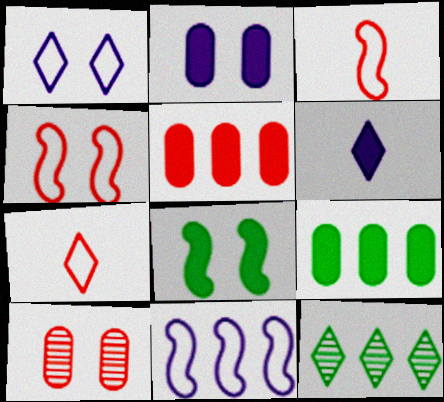[[1, 8, 10], 
[2, 3, 12], 
[5, 6, 8], 
[5, 11, 12]]